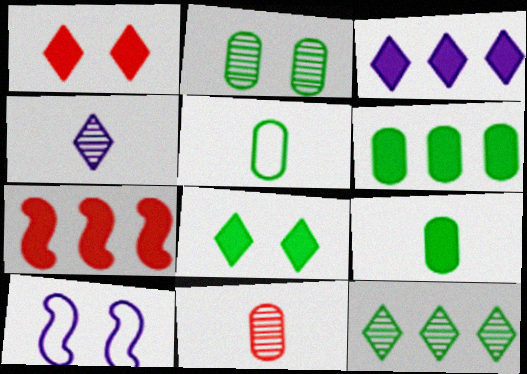[[1, 2, 10], 
[2, 5, 6], 
[3, 6, 7]]